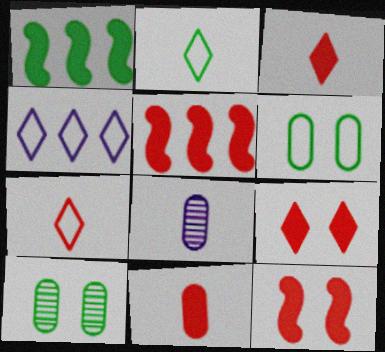[[1, 2, 10], 
[5, 9, 11]]